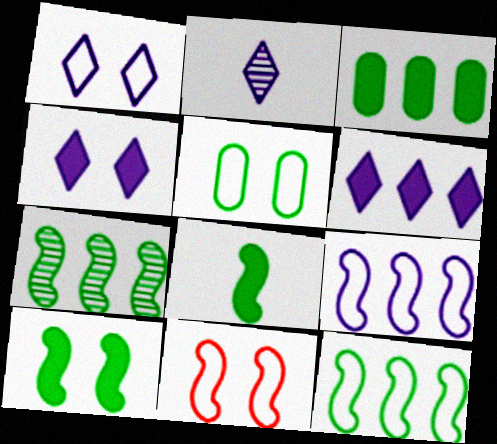[[1, 2, 6], 
[1, 5, 11], 
[2, 3, 11]]